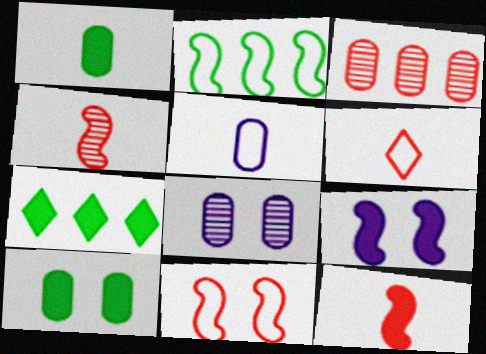[[2, 4, 9], 
[3, 5, 10]]